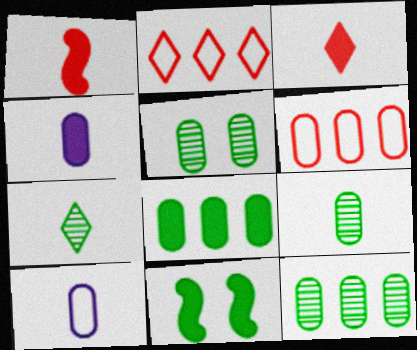[[1, 7, 10], 
[4, 5, 6], 
[5, 9, 12]]